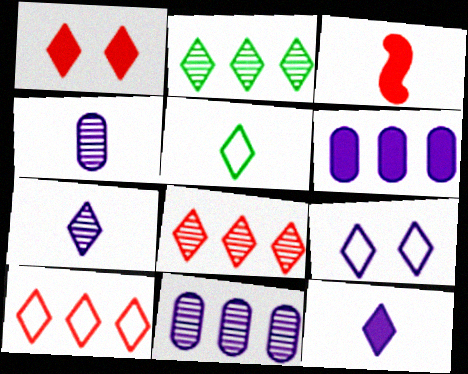[[3, 4, 5], 
[5, 9, 10]]